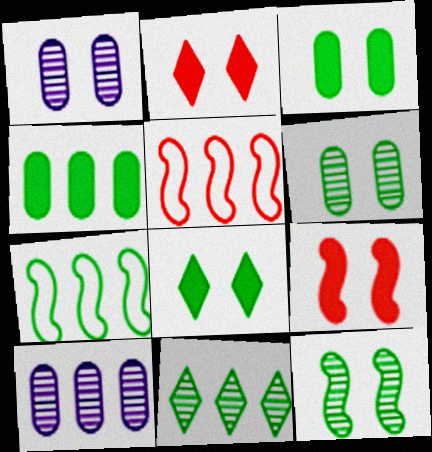[[4, 7, 11]]